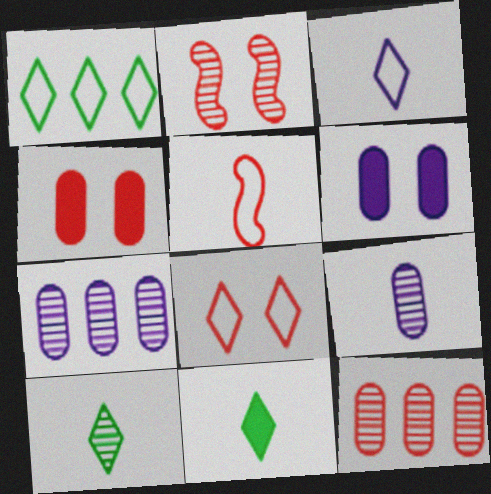[[1, 3, 8], 
[2, 4, 8], 
[2, 7, 10], 
[5, 9, 11]]